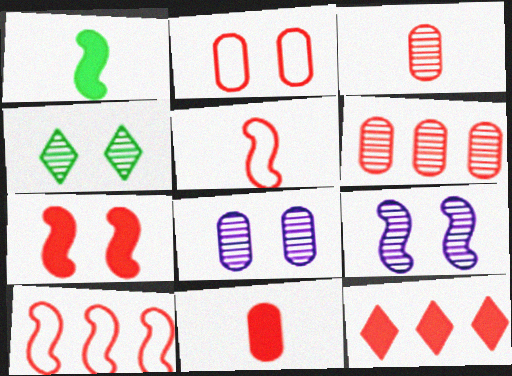[[1, 9, 10], 
[2, 6, 11], 
[6, 10, 12], 
[7, 11, 12]]